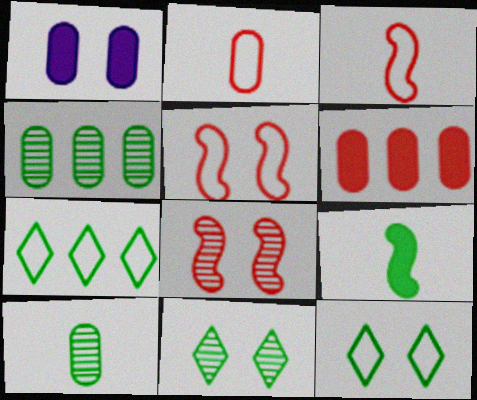[[1, 2, 4], 
[1, 5, 11], 
[1, 8, 12], 
[4, 9, 12]]